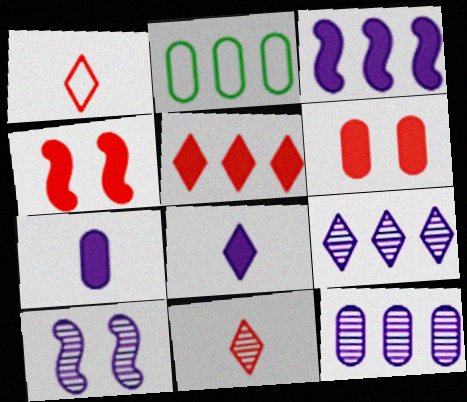[]